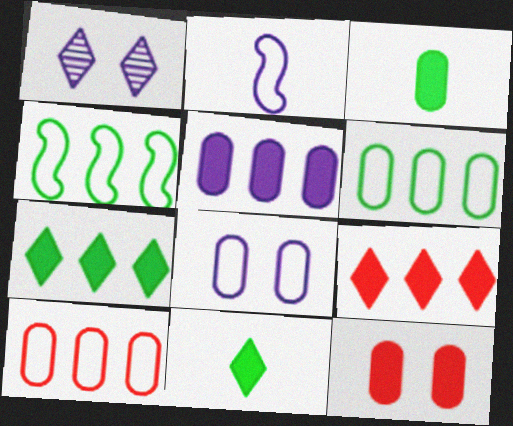[[1, 2, 5], 
[3, 5, 12]]